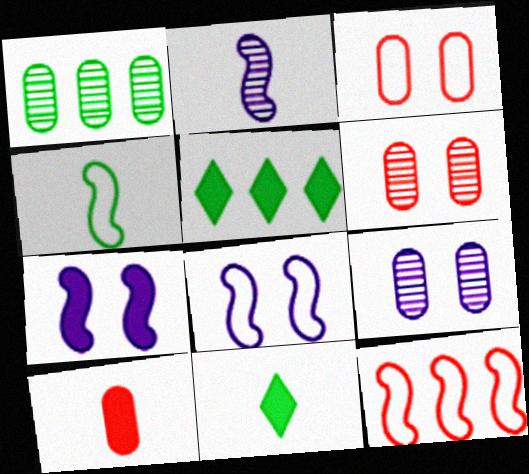[[2, 3, 5], 
[4, 8, 12], 
[5, 7, 10], 
[9, 11, 12]]